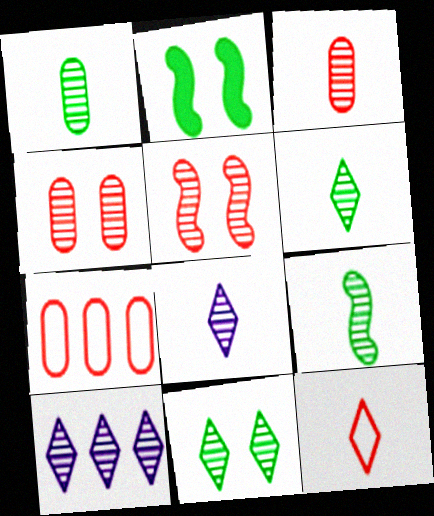[[1, 5, 10], 
[1, 6, 9], 
[2, 7, 8], 
[3, 8, 9], 
[4, 9, 10]]